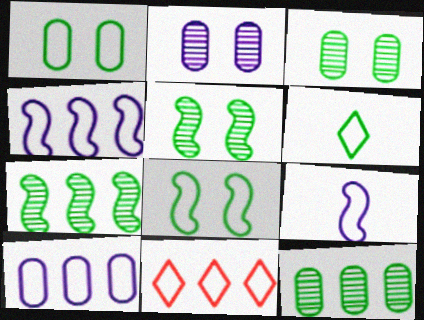[[1, 9, 11]]